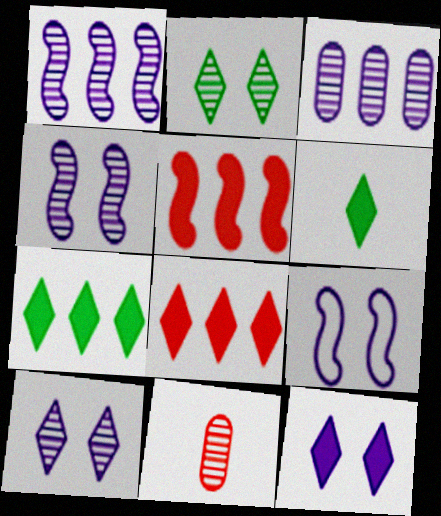[[1, 2, 11], 
[6, 8, 12], 
[7, 9, 11]]